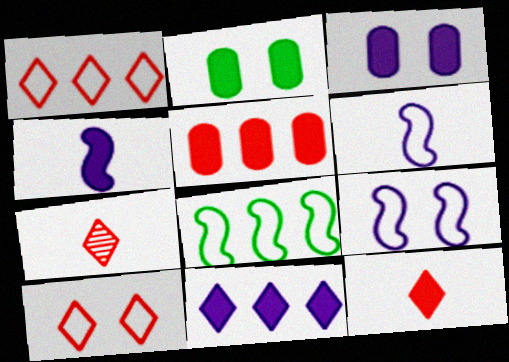[[3, 4, 11], 
[3, 7, 8]]